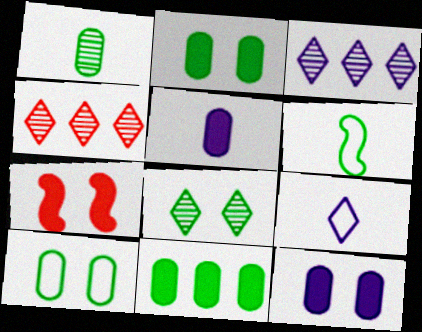[[1, 10, 11], 
[4, 6, 12], 
[6, 8, 11]]